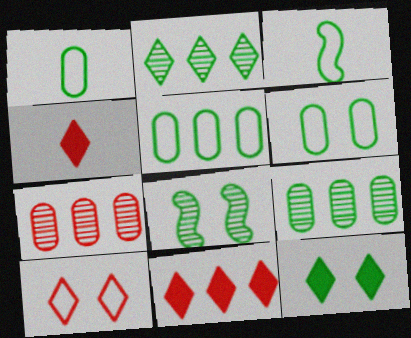[[1, 5, 6], 
[3, 9, 12], 
[6, 8, 12]]